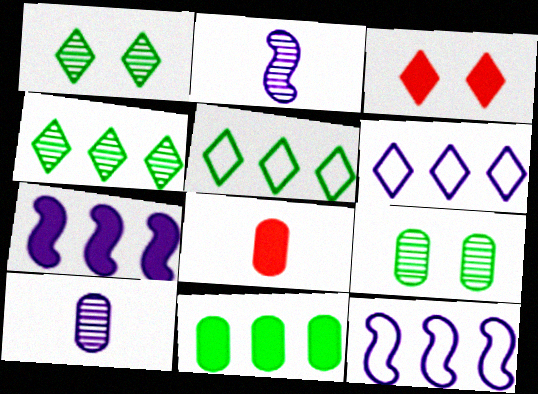[[1, 8, 12]]